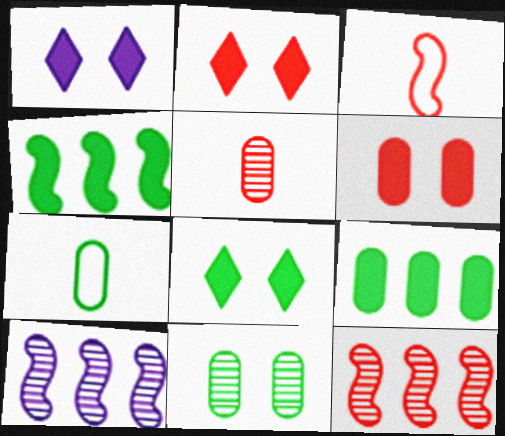[[1, 2, 8], 
[1, 7, 12], 
[2, 7, 10], 
[7, 9, 11]]